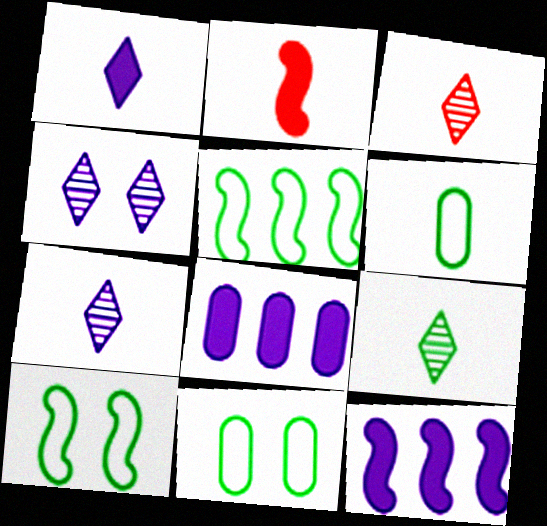[[2, 6, 7], 
[3, 7, 9], 
[3, 8, 10], 
[3, 11, 12]]